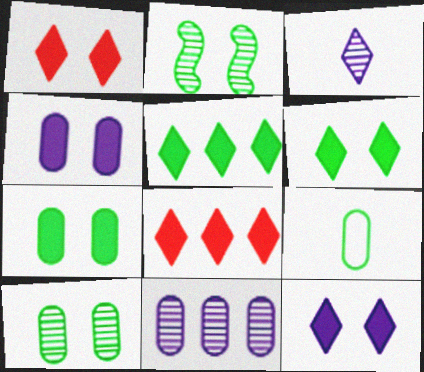[[1, 6, 12], 
[2, 5, 9]]